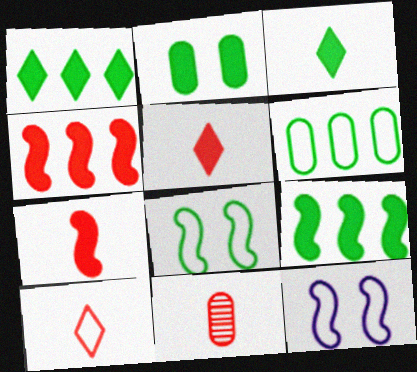[[1, 11, 12], 
[2, 3, 9], 
[6, 10, 12], 
[7, 10, 11]]